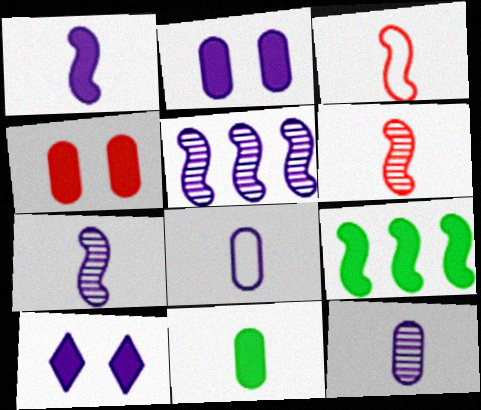[[5, 8, 10]]